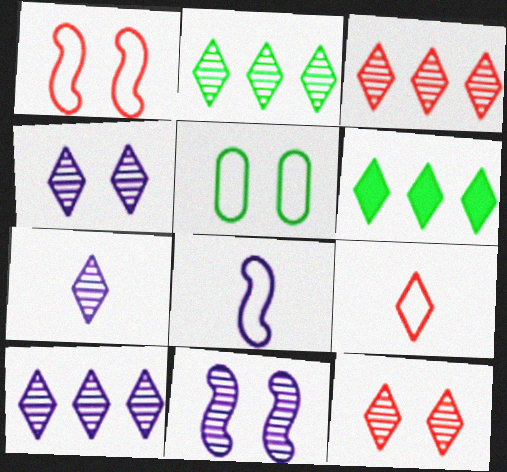[[2, 3, 10], 
[2, 7, 12], 
[4, 6, 9], 
[4, 7, 10]]